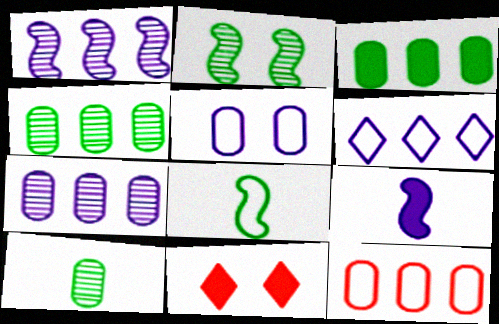[[2, 5, 11], 
[3, 7, 12], 
[3, 9, 11], 
[7, 8, 11]]